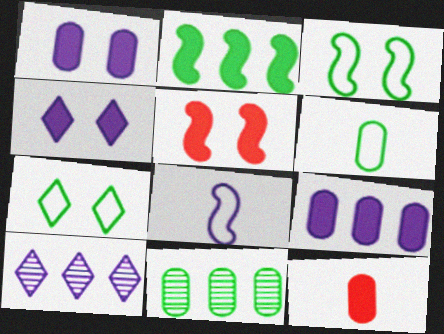[[1, 8, 10], 
[2, 4, 12], 
[3, 10, 12], 
[5, 6, 10]]